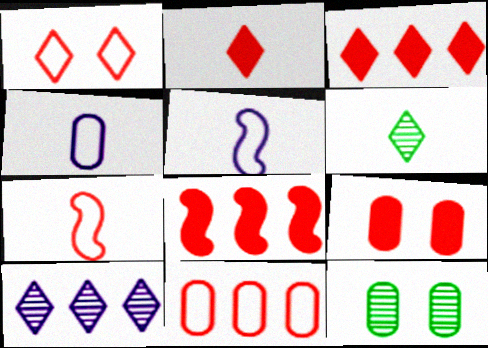[[1, 7, 11], 
[2, 8, 9], 
[3, 5, 12]]